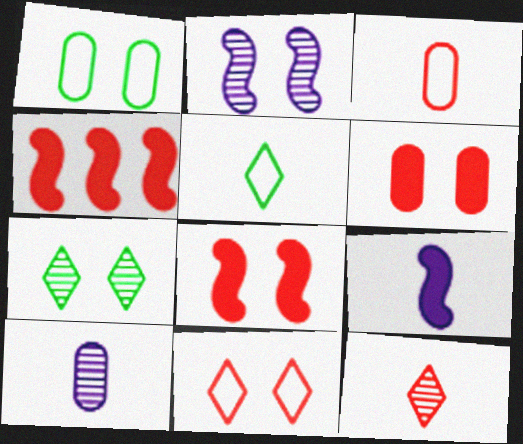[]